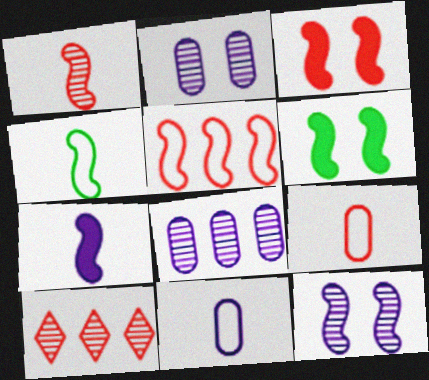[[1, 3, 5], 
[1, 4, 7], 
[3, 9, 10], 
[6, 10, 11]]